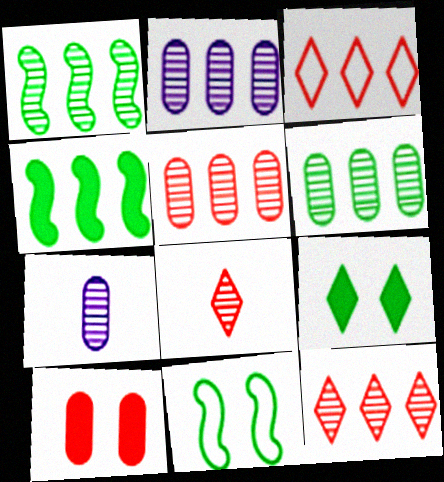[[1, 2, 12], 
[2, 3, 4], 
[2, 5, 6]]